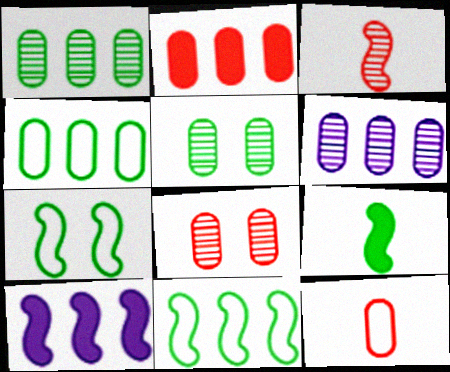[[2, 4, 6], 
[2, 8, 12], 
[3, 7, 10]]